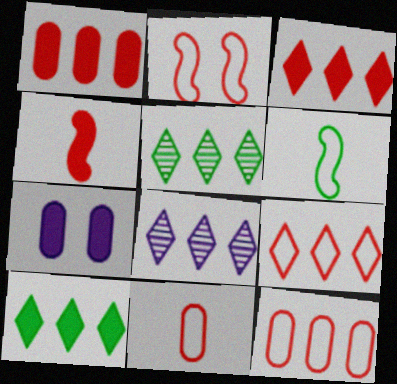[[2, 9, 11], 
[4, 7, 10], 
[8, 9, 10]]